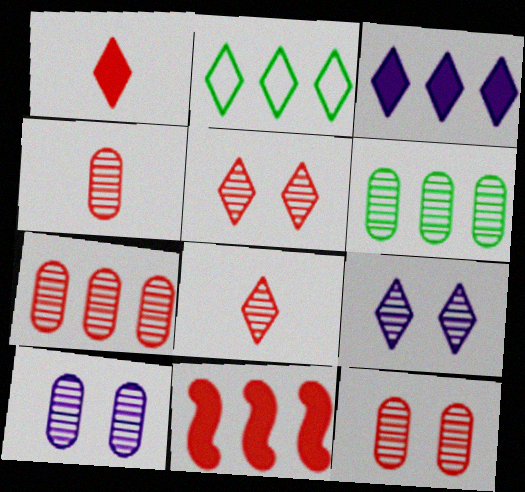[[1, 2, 9], 
[4, 6, 10], 
[4, 7, 12]]